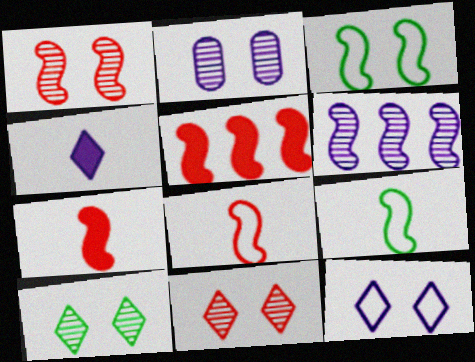[[1, 2, 10], 
[1, 5, 8], 
[3, 6, 7]]